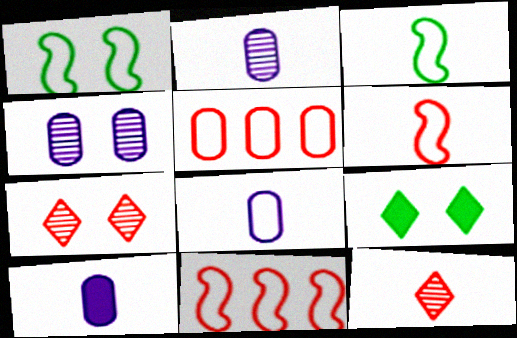[[2, 8, 10], 
[2, 9, 11], 
[3, 10, 12]]